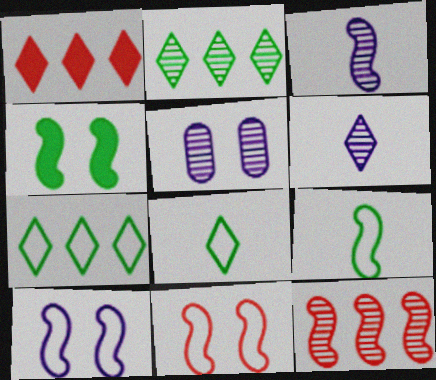[[1, 5, 9]]